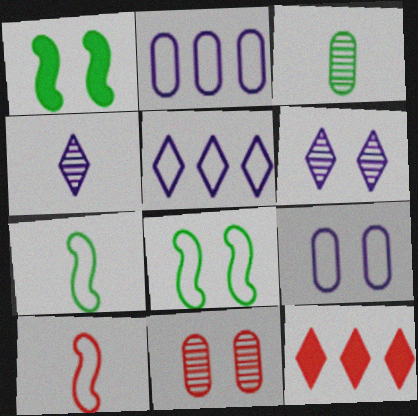[[10, 11, 12]]